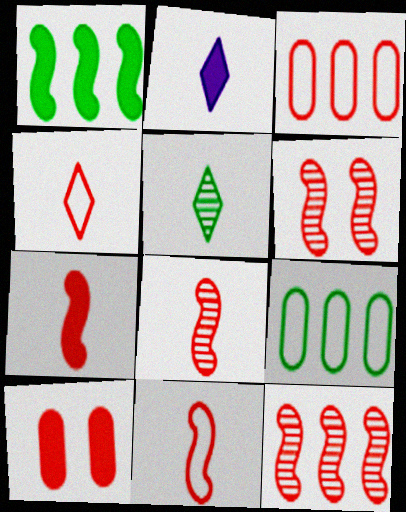[[1, 2, 10], 
[2, 4, 5], 
[2, 6, 9], 
[4, 10, 12], 
[6, 8, 12], 
[7, 8, 11]]